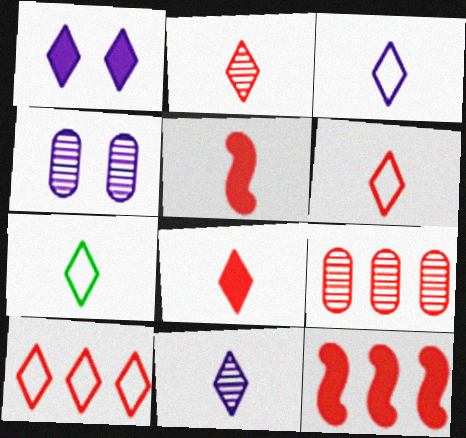[[2, 6, 8], 
[3, 6, 7], 
[4, 7, 12], 
[7, 8, 11], 
[9, 10, 12]]